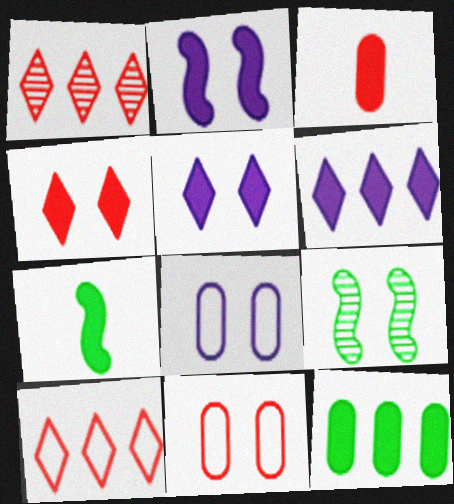[[1, 7, 8], 
[4, 8, 9], 
[5, 9, 11]]